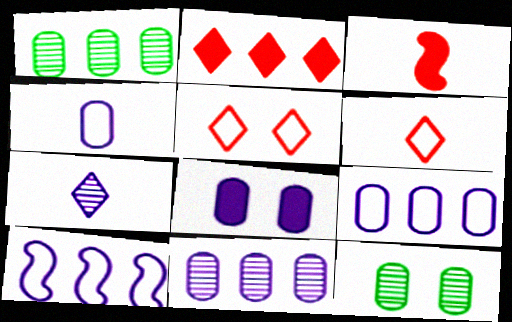[[1, 2, 10], 
[4, 8, 11], 
[7, 8, 10]]